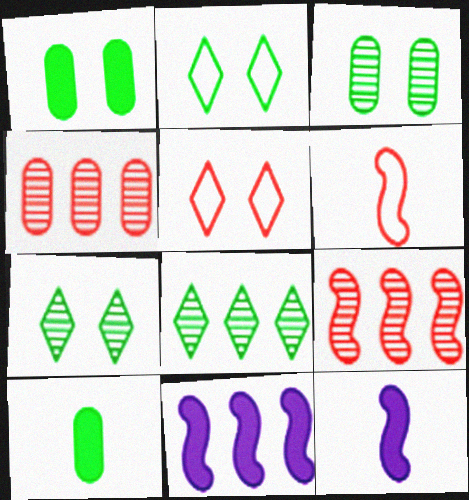[[2, 4, 12]]